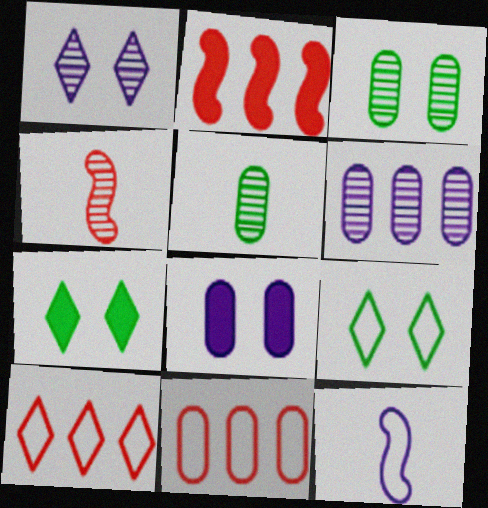[[5, 8, 11], 
[9, 11, 12]]